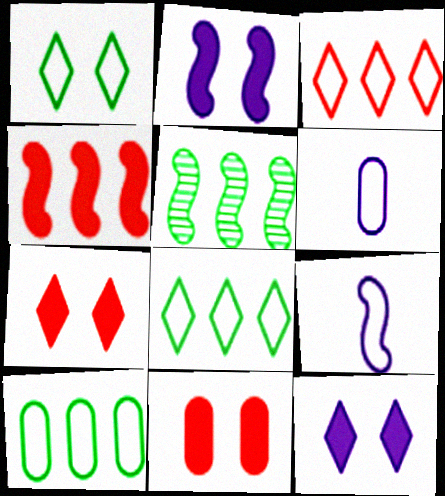[[5, 6, 7]]